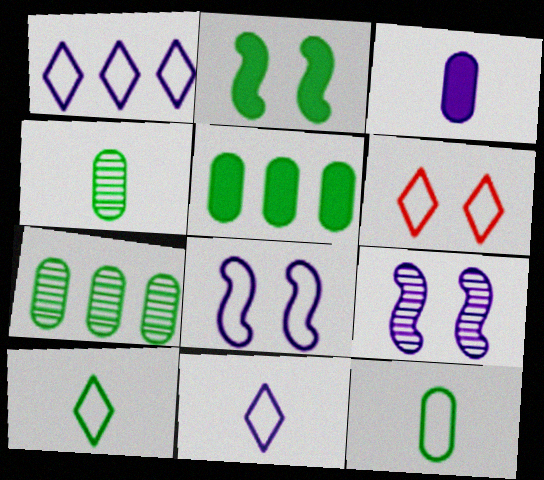[[1, 3, 9], 
[1, 6, 10], 
[2, 7, 10]]